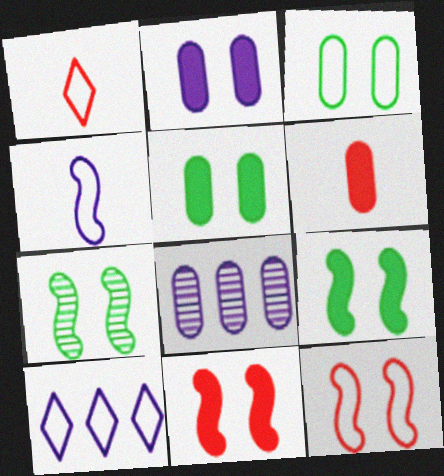[[1, 8, 9], 
[3, 6, 8], 
[6, 7, 10]]